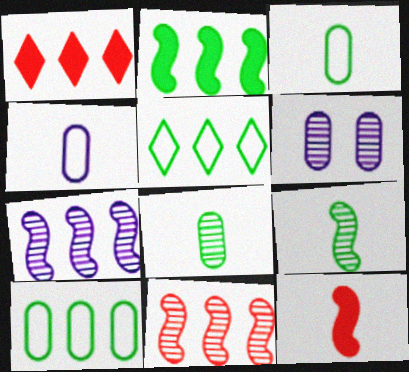[[1, 7, 10], 
[5, 6, 12]]